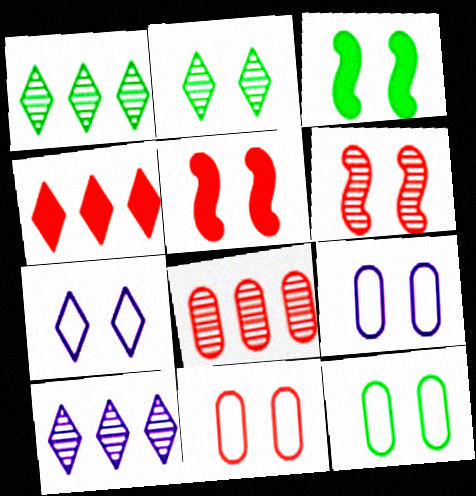[[2, 3, 12], 
[2, 5, 9], 
[9, 11, 12]]